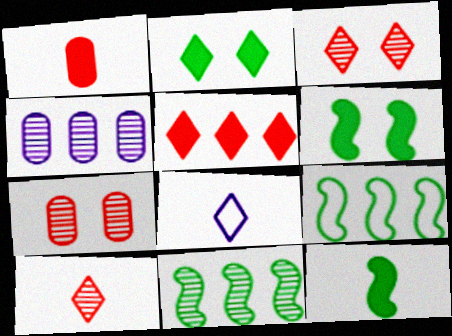[[4, 5, 9]]